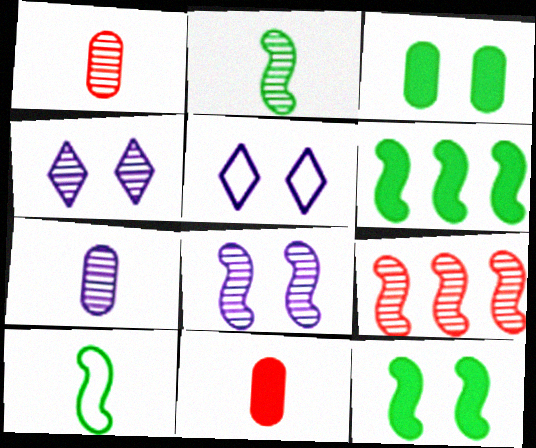[[1, 5, 6], 
[2, 8, 9]]